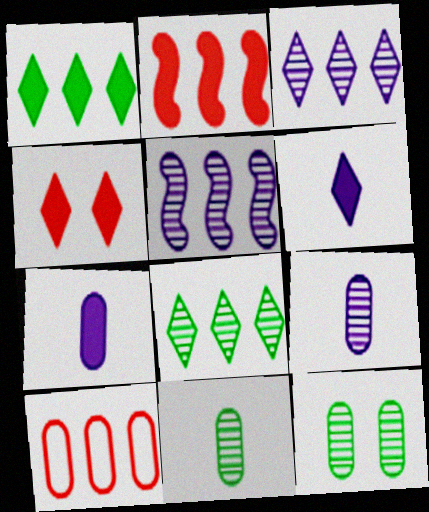[[1, 4, 6], 
[1, 5, 10], 
[7, 10, 12]]